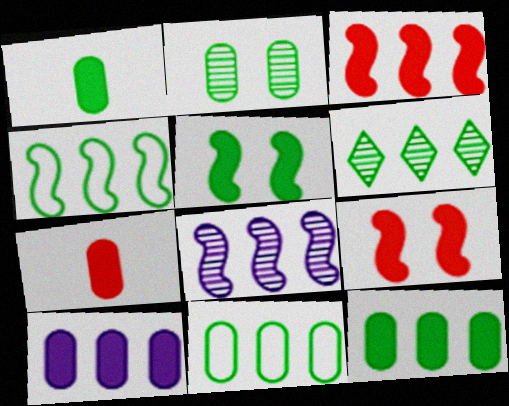[[1, 2, 11], 
[3, 4, 8], 
[4, 6, 12]]